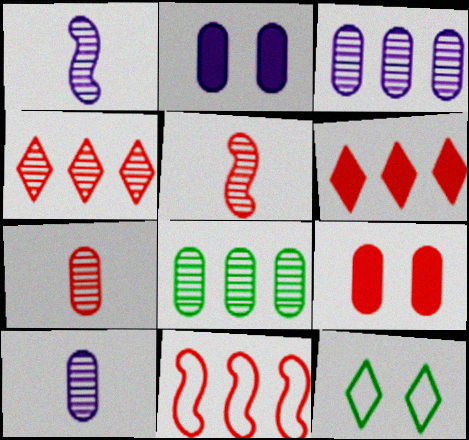[]